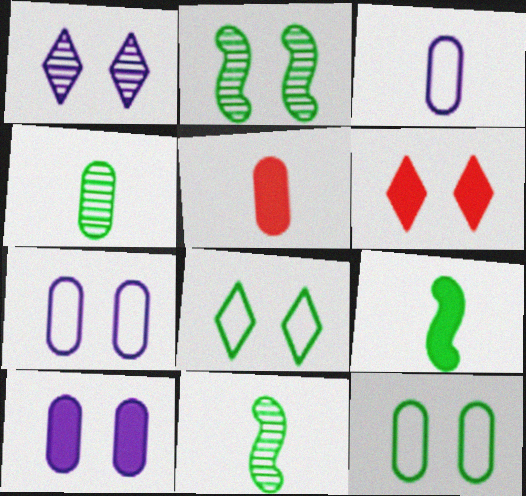[[1, 6, 8], 
[2, 6, 7], 
[3, 4, 5]]